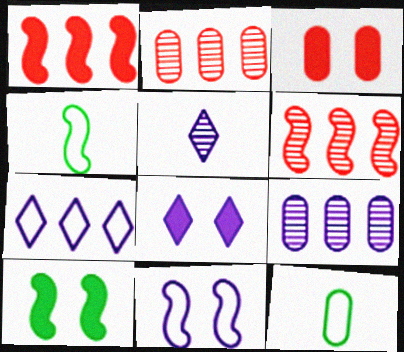[[2, 4, 8], 
[3, 8, 10], 
[3, 9, 12], 
[5, 7, 8], 
[6, 8, 12]]